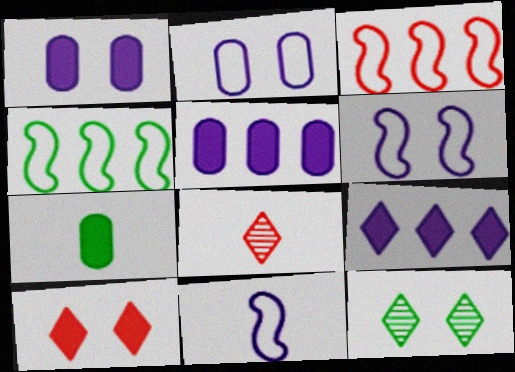[[1, 4, 8], 
[4, 7, 12], 
[7, 8, 11]]